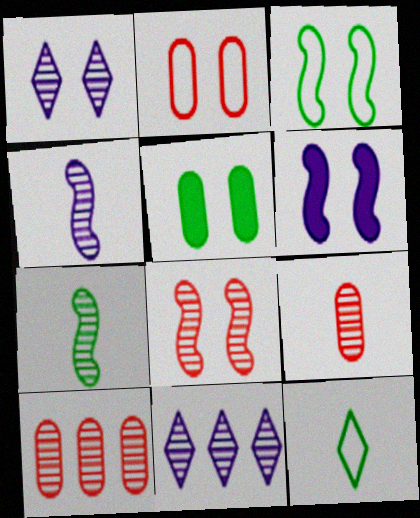[[1, 7, 10], 
[3, 6, 8], 
[6, 10, 12]]